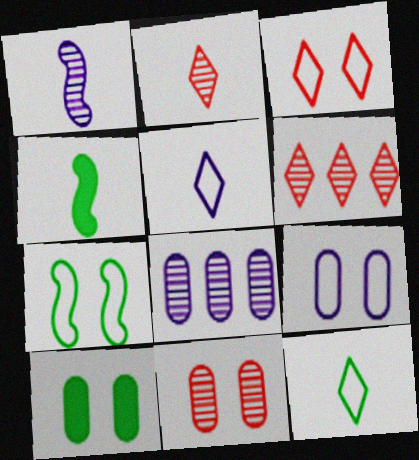[[3, 4, 8], 
[3, 7, 9], 
[4, 6, 9], 
[9, 10, 11]]